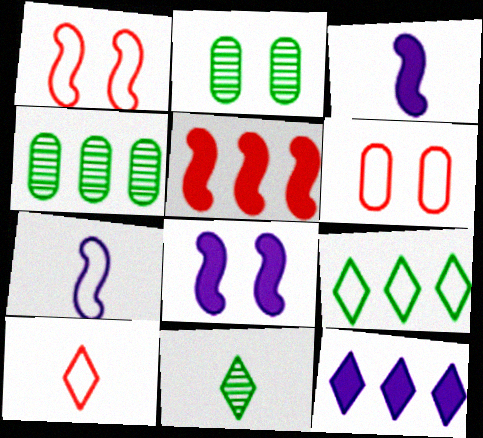[[4, 8, 10], 
[6, 7, 9]]